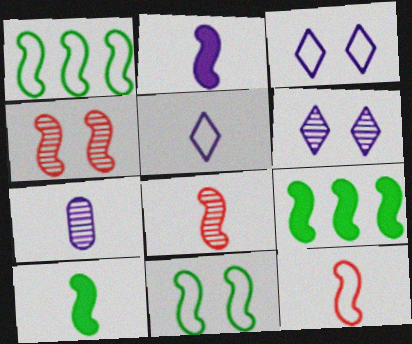[[1, 2, 4], 
[2, 5, 7]]